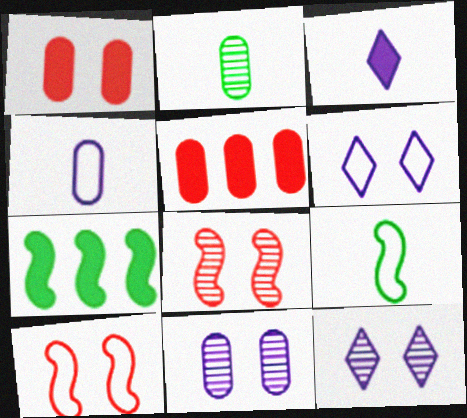[[1, 3, 7], 
[5, 9, 12]]